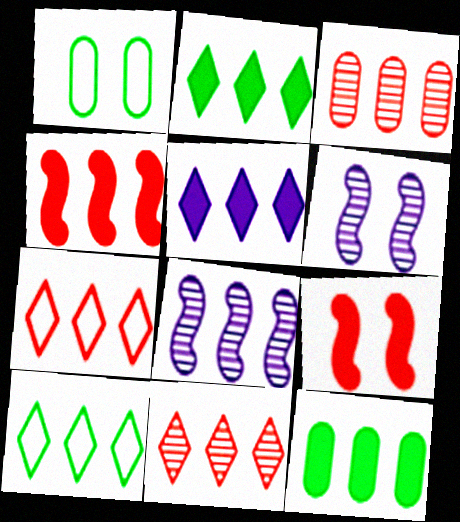[[3, 4, 7], 
[4, 5, 12], 
[5, 10, 11], 
[7, 8, 12]]